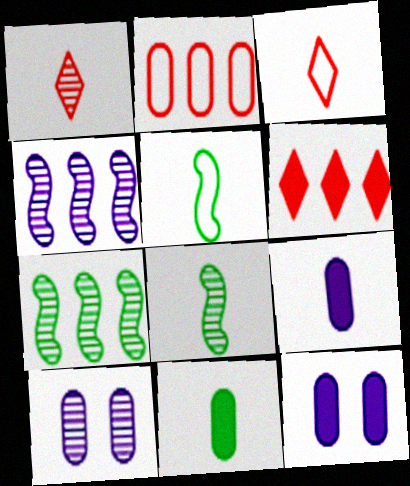[[1, 5, 9], 
[1, 7, 10], 
[2, 10, 11], 
[3, 7, 12], 
[3, 8, 9], 
[5, 6, 10]]